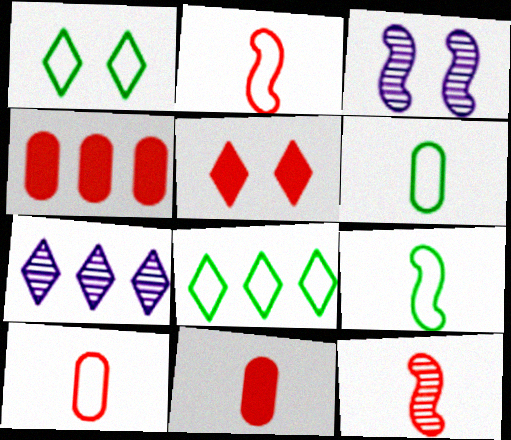[[3, 8, 11]]